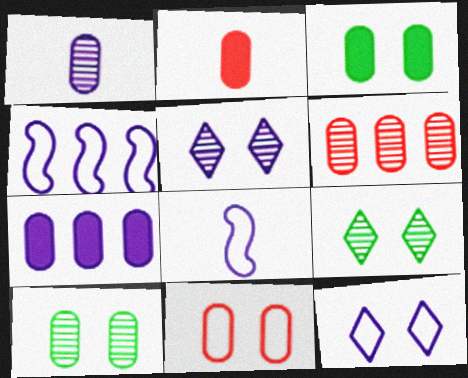[[1, 6, 10], 
[2, 3, 7], 
[2, 4, 9], 
[2, 6, 11], 
[5, 7, 8]]